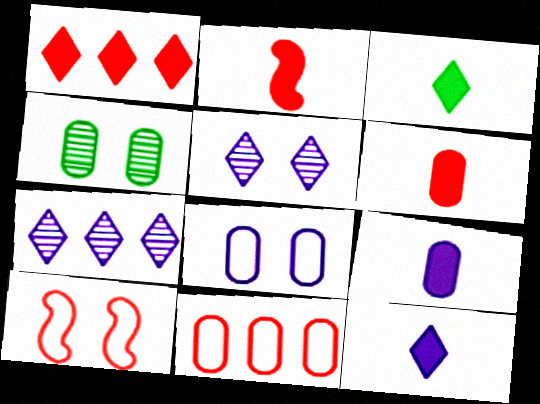[[2, 3, 9], 
[4, 9, 11]]